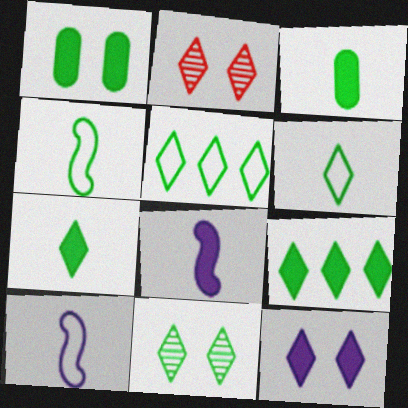[[5, 7, 11], 
[6, 9, 11]]